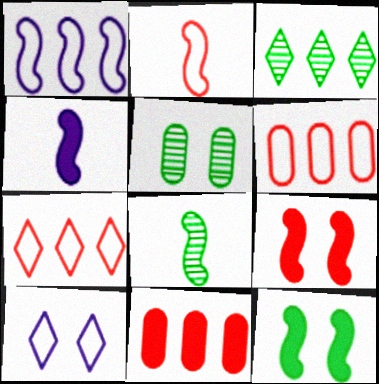[[1, 3, 11], 
[1, 8, 9], 
[2, 4, 8], 
[3, 5, 8], 
[4, 5, 7], 
[5, 9, 10], 
[8, 10, 11]]